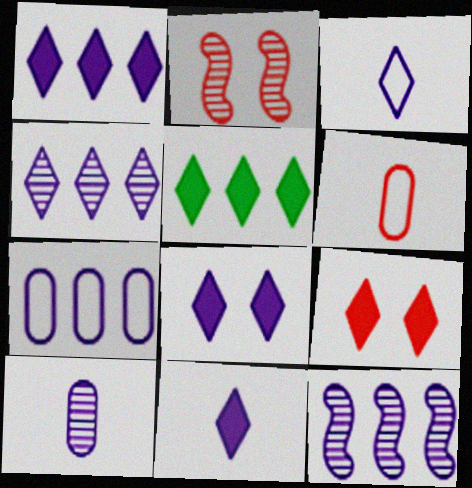[[1, 7, 12], 
[1, 8, 11], 
[3, 4, 8], 
[5, 9, 11]]